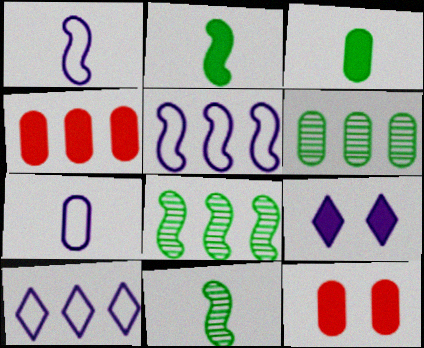[[2, 4, 9], 
[4, 8, 10], 
[6, 7, 12], 
[10, 11, 12]]